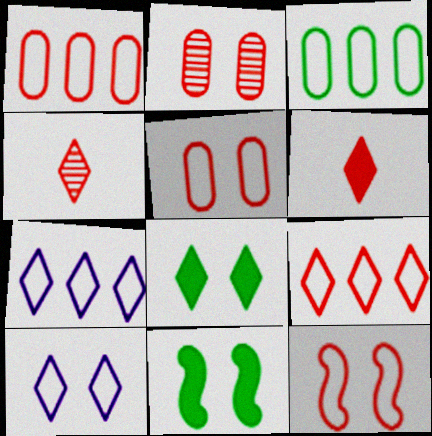[[2, 10, 11], 
[4, 7, 8]]